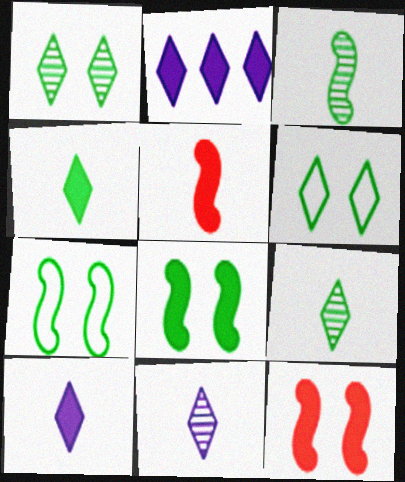[]